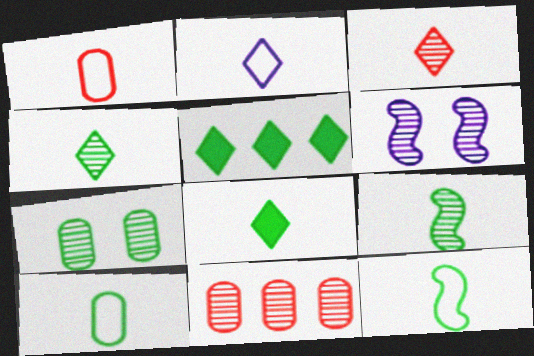[[1, 2, 12], 
[1, 5, 6], 
[2, 3, 8], 
[4, 6, 11], 
[5, 7, 12], 
[8, 9, 10]]